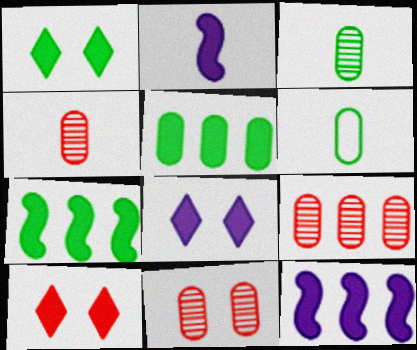[[1, 8, 10], 
[2, 5, 10], 
[4, 9, 11]]